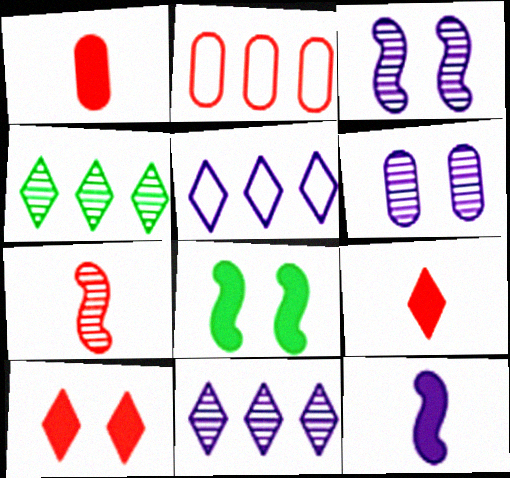[[2, 7, 10], 
[4, 6, 7], 
[5, 6, 12]]